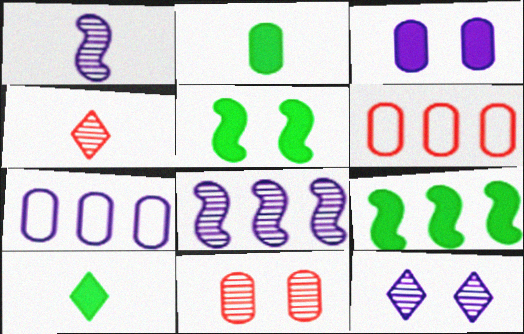[[2, 7, 11], 
[4, 5, 7]]